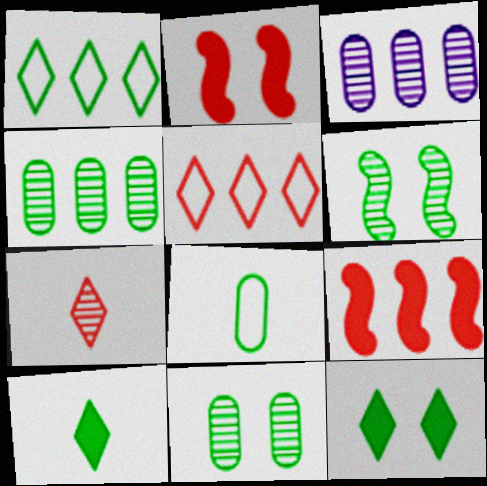[[1, 3, 9], 
[3, 6, 7]]